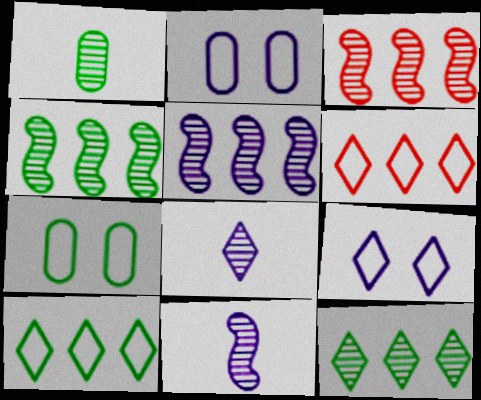[[3, 4, 5]]